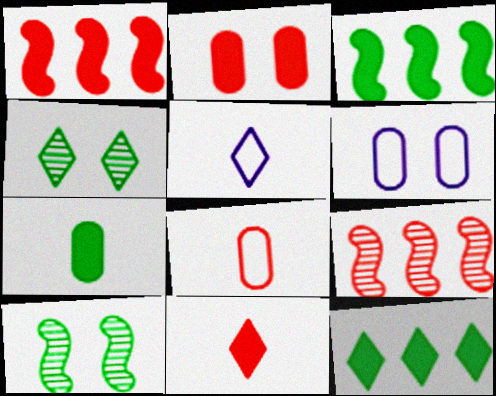[[1, 2, 11]]